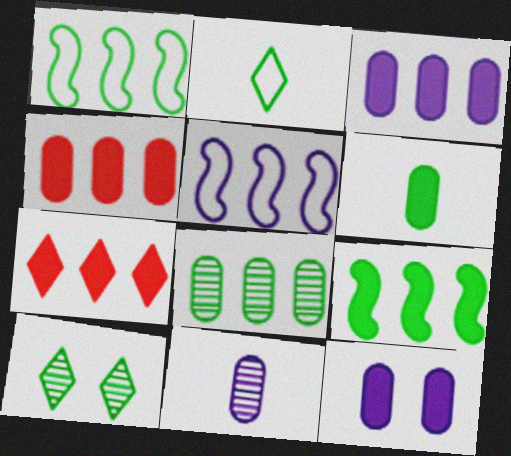[[1, 6, 10], 
[3, 7, 9], 
[4, 6, 12], 
[5, 7, 8]]